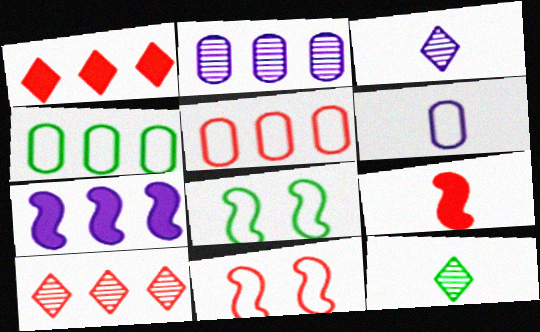[[4, 7, 10], 
[6, 9, 12]]